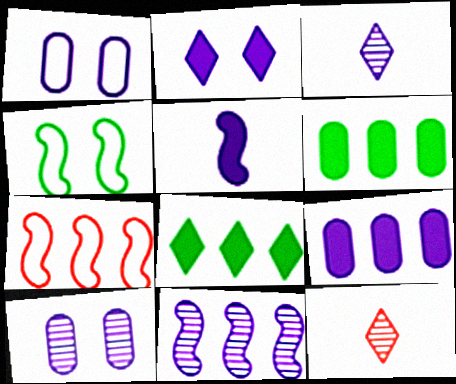[[2, 5, 9], 
[3, 10, 11], 
[4, 9, 12]]